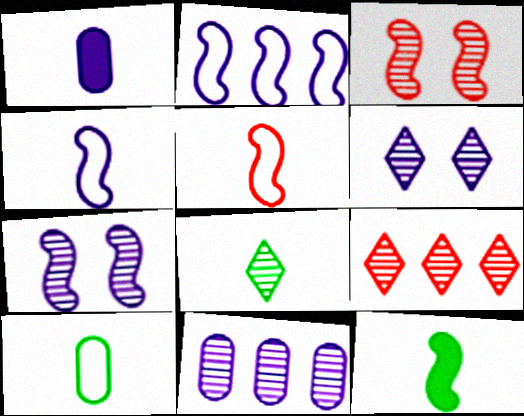[[1, 2, 6], 
[1, 5, 8], 
[2, 3, 12], 
[3, 8, 11], 
[6, 8, 9], 
[8, 10, 12]]